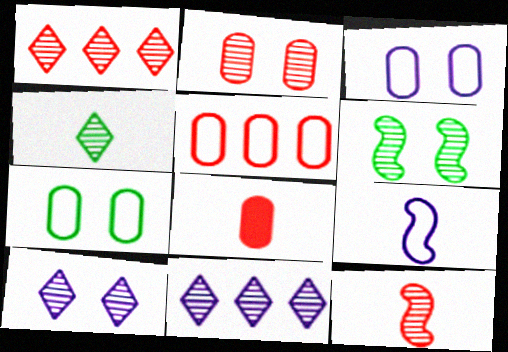[[1, 2, 12], 
[1, 4, 10], 
[2, 5, 8], 
[2, 6, 10], 
[4, 8, 9]]